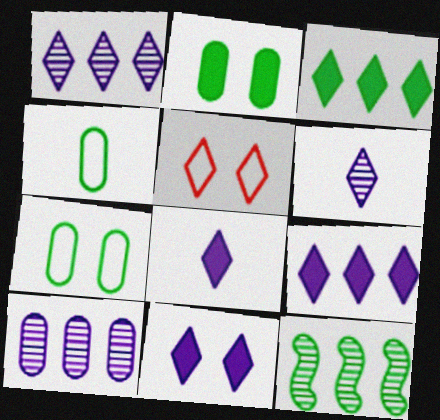[[3, 5, 6], 
[8, 9, 11]]